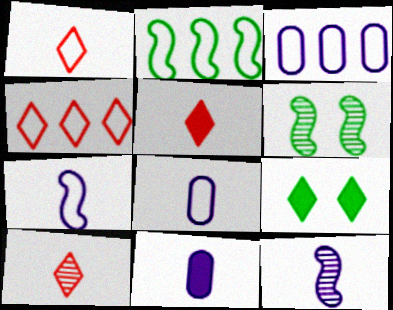[[1, 5, 10], 
[2, 3, 4], 
[3, 5, 6], 
[4, 6, 11]]